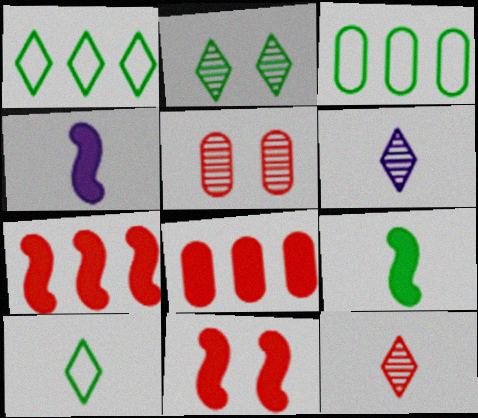[[1, 4, 5], 
[2, 3, 9], 
[3, 6, 11]]